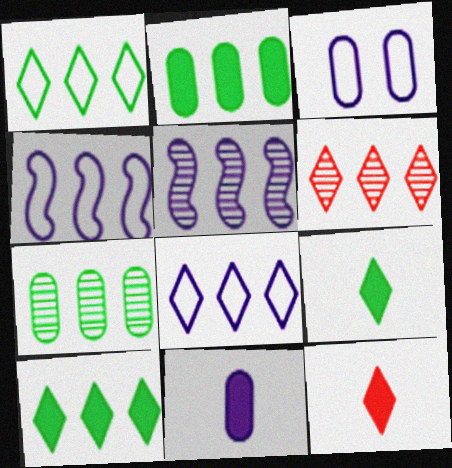[[2, 4, 6], 
[5, 6, 7], 
[6, 8, 10]]